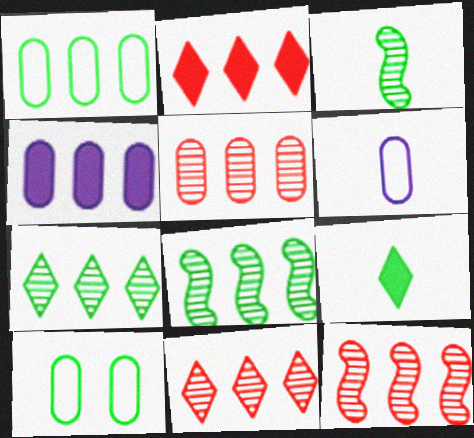[[1, 4, 5], 
[5, 11, 12], 
[8, 9, 10]]